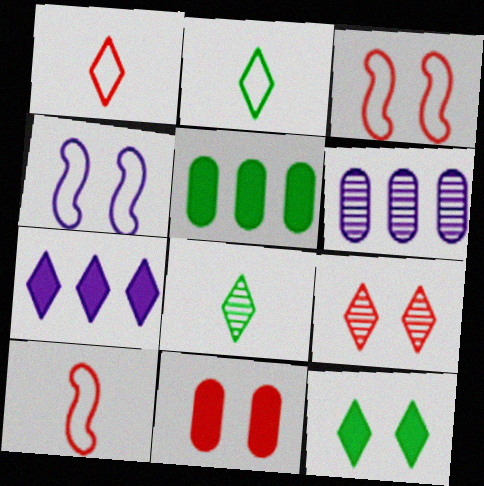[[2, 7, 9], 
[3, 9, 11], 
[6, 10, 12]]